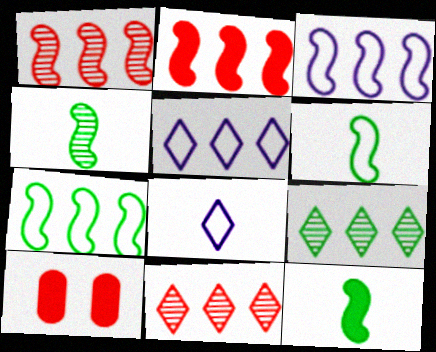[[4, 5, 10], 
[4, 6, 12]]